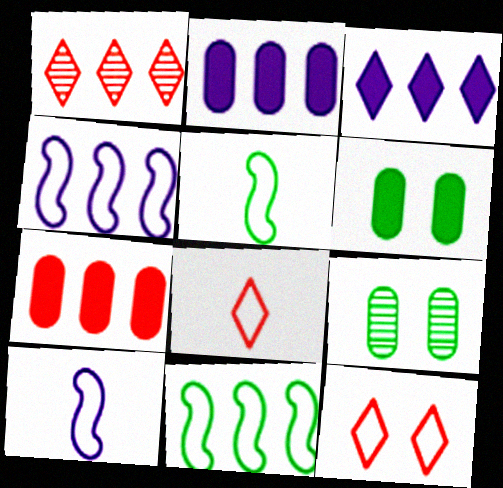[[1, 2, 11], 
[1, 6, 10]]